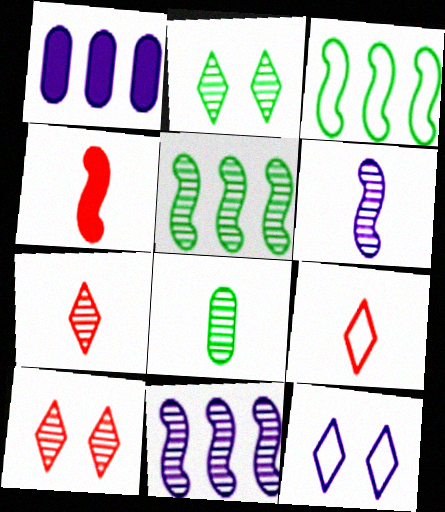[[1, 6, 12], 
[2, 5, 8], 
[6, 7, 8], 
[8, 10, 11]]